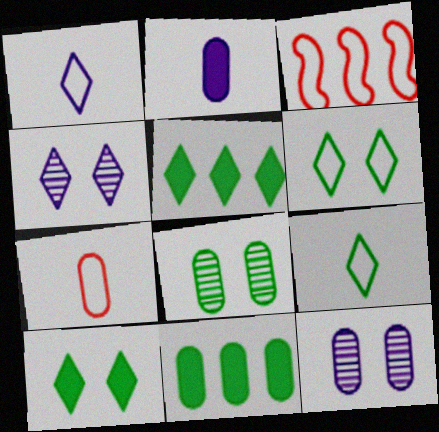[[7, 11, 12]]